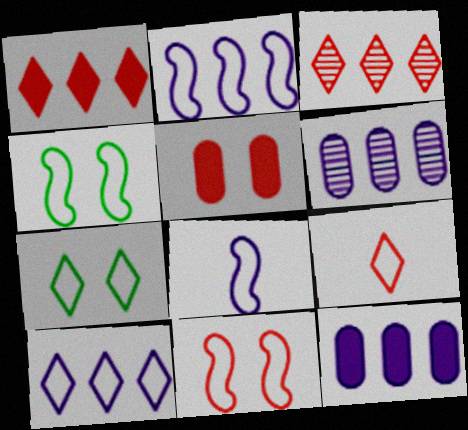[[7, 9, 10]]